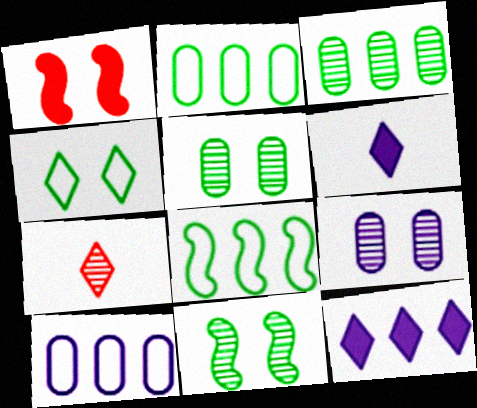[[1, 4, 9], 
[4, 7, 12]]